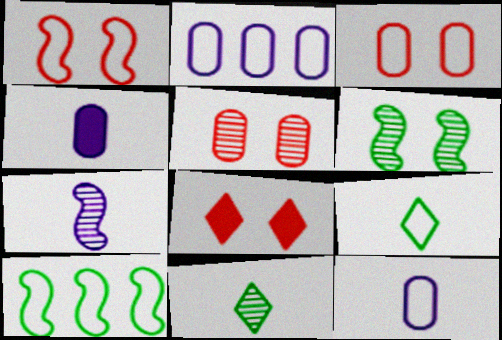[[1, 2, 9], 
[1, 5, 8]]